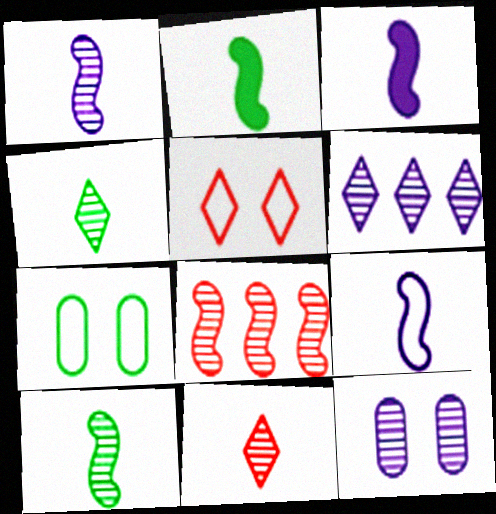[[1, 3, 9], 
[1, 6, 12], 
[4, 8, 12]]